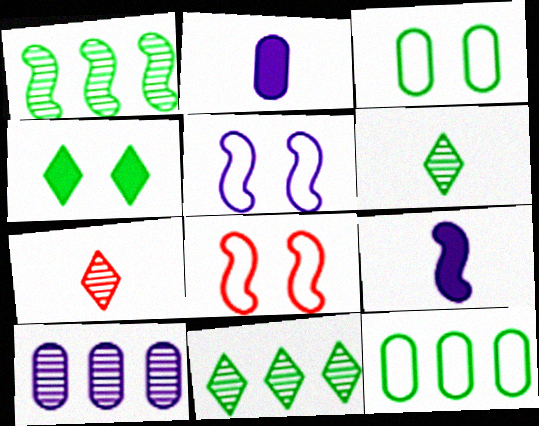[[1, 8, 9], 
[2, 8, 11]]